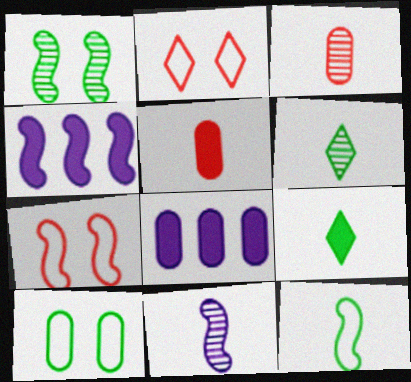[[3, 6, 11], 
[3, 8, 10], 
[6, 7, 8]]